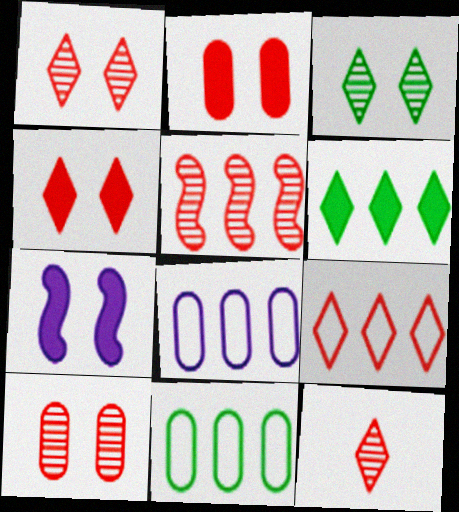[[4, 9, 12], 
[5, 6, 8], 
[5, 10, 12], 
[7, 11, 12]]